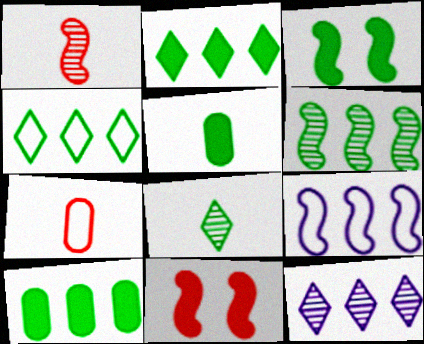[[1, 3, 9], 
[2, 3, 5], 
[3, 7, 12], 
[4, 6, 10]]